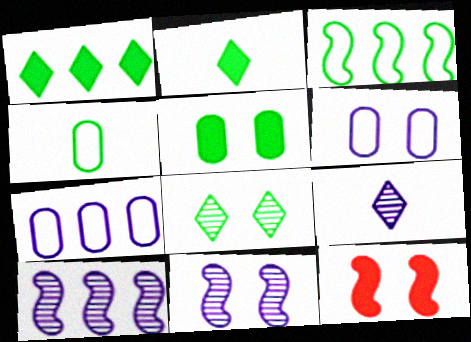[[6, 8, 12]]